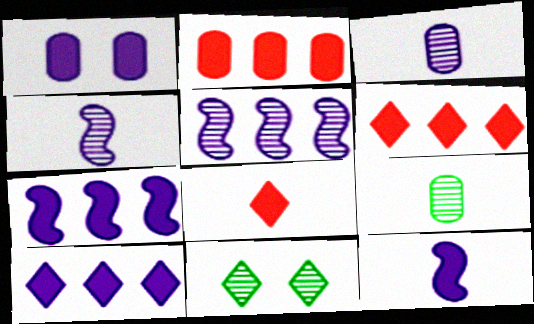[[1, 10, 12]]